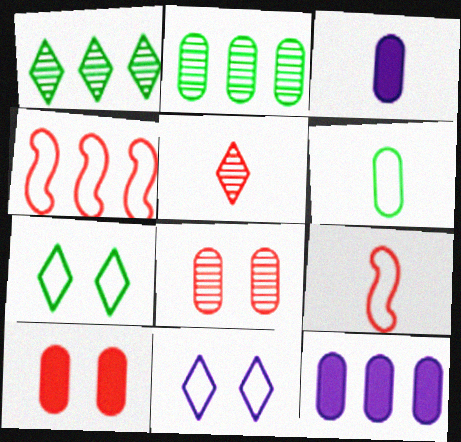[[1, 4, 12], 
[4, 5, 10], 
[4, 6, 11], 
[6, 8, 12]]